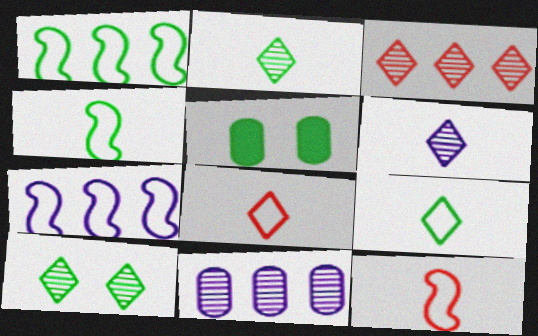[[1, 2, 5], 
[3, 6, 10]]